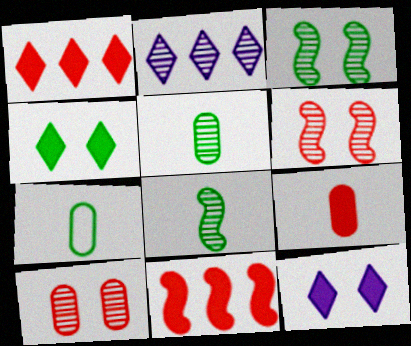[[2, 5, 6], 
[2, 8, 10]]